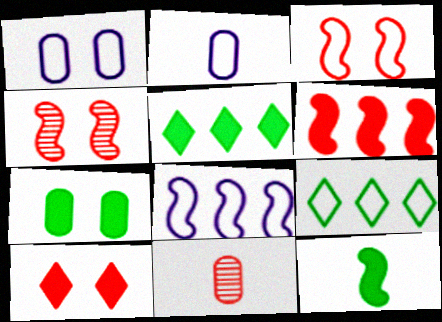[[2, 3, 9], 
[2, 4, 5], 
[4, 8, 12], 
[5, 7, 12]]